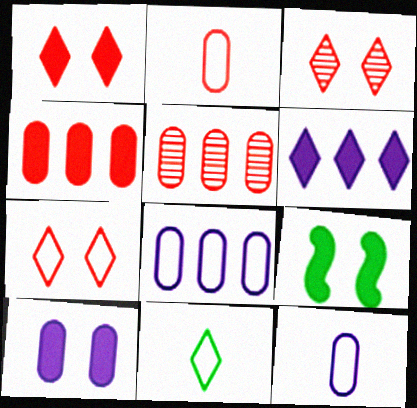[[1, 3, 7], 
[1, 9, 10], 
[3, 6, 11]]